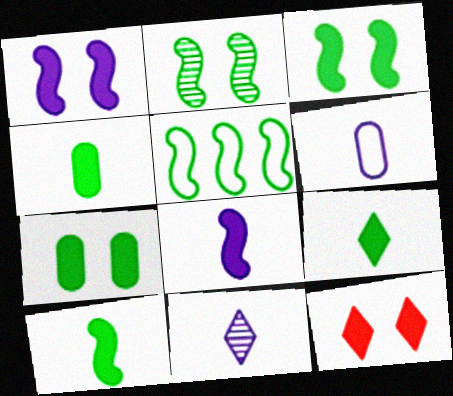[[1, 7, 12], 
[2, 5, 10], 
[4, 9, 10], 
[6, 8, 11]]